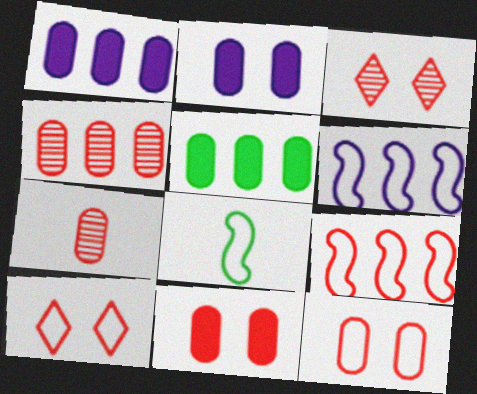[[1, 3, 8]]